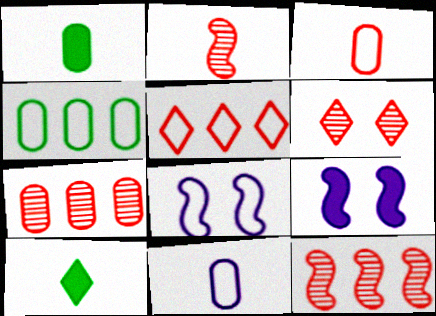[[2, 6, 7], 
[2, 10, 11], 
[7, 8, 10]]